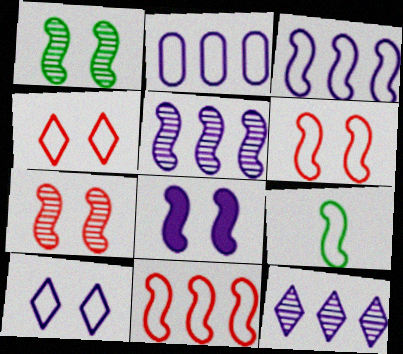[[1, 6, 8], 
[2, 4, 9], 
[3, 6, 9]]